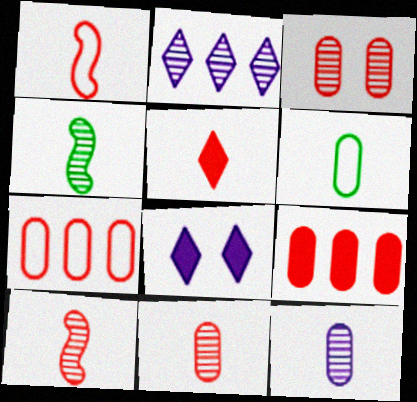[[1, 5, 11], 
[2, 3, 4], 
[4, 7, 8]]